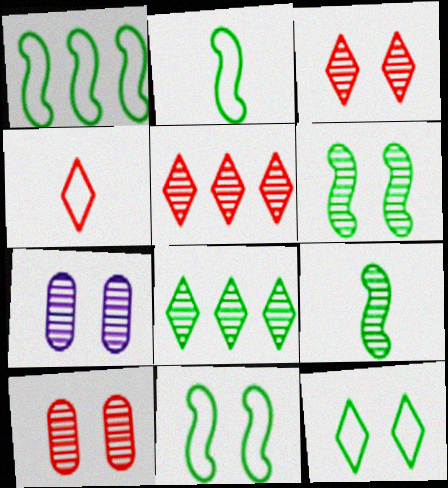[[1, 2, 11], 
[3, 6, 7], 
[5, 7, 9]]